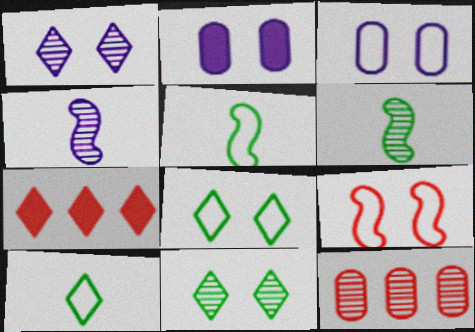[[1, 6, 12], 
[1, 7, 10], 
[2, 9, 11], 
[3, 6, 7], 
[3, 8, 9], 
[4, 11, 12]]